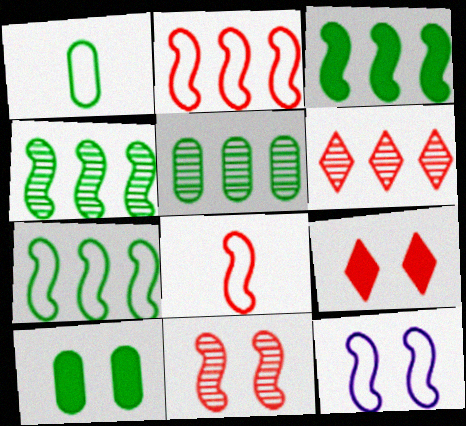[[1, 5, 10], 
[3, 4, 7], 
[7, 8, 12]]